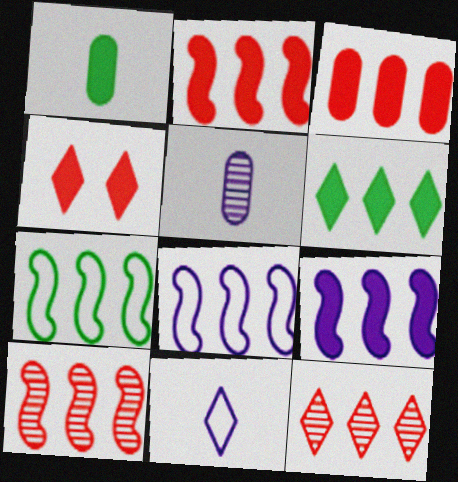[[1, 4, 9], 
[3, 6, 9], 
[4, 5, 7], 
[7, 9, 10]]